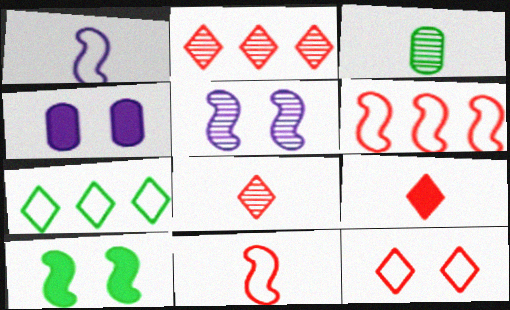[[1, 3, 9], 
[2, 3, 5], 
[2, 9, 12], 
[3, 7, 10]]